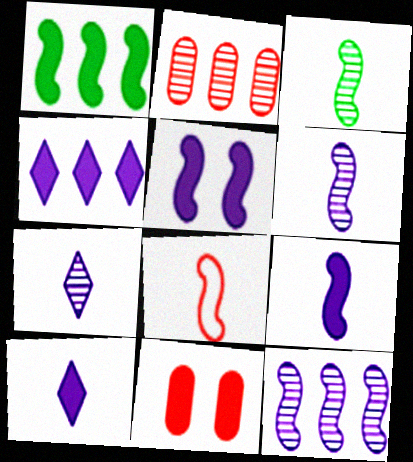[[1, 10, 11], 
[3, 8, 9]]